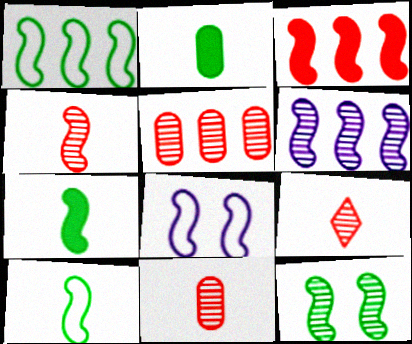[[1, 3, 6], 
[1, 7, 12], 
[4, 6, 12], 
[4, 9, 11]]